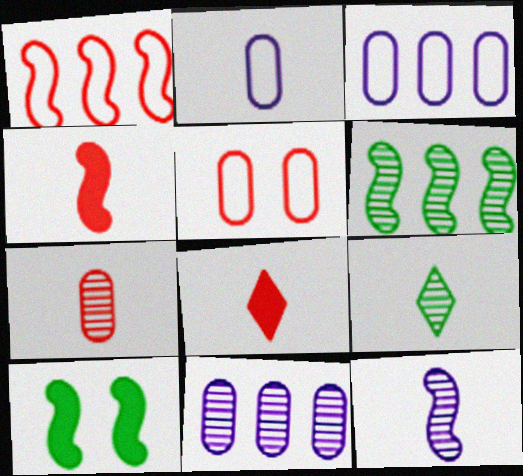[[1, 10, 12], 
[2, 4, 9], 
[7, 9, 12]]